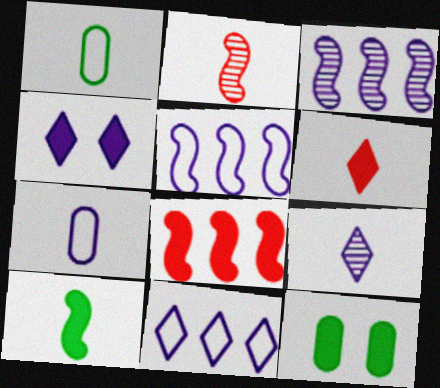[[2, 11, 12], 
[3, 4, 7], 
[4, 9, 11]]